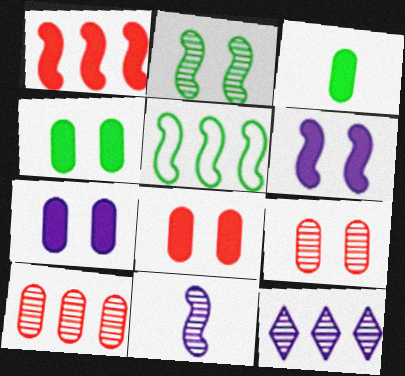[[4, 7, 8]]